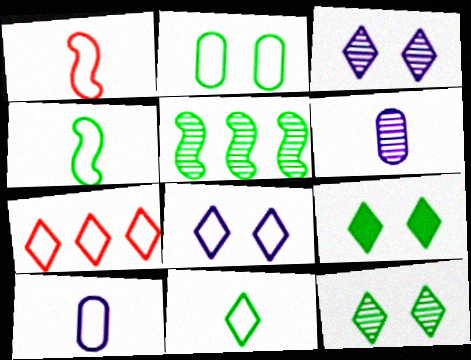[[1, 10, 11], 
[7, 8, 11]]